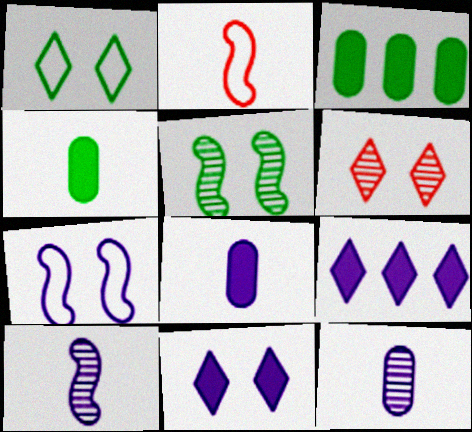[[1, 6, 11], 
[7, 9, 12]]